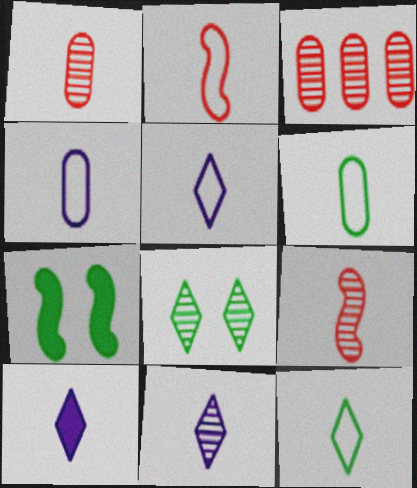[[2, 4, 12], 
[2, 5, 6], 
[3, 5, 7], 
[5, 10, 11], 
[6, 9, 10]]